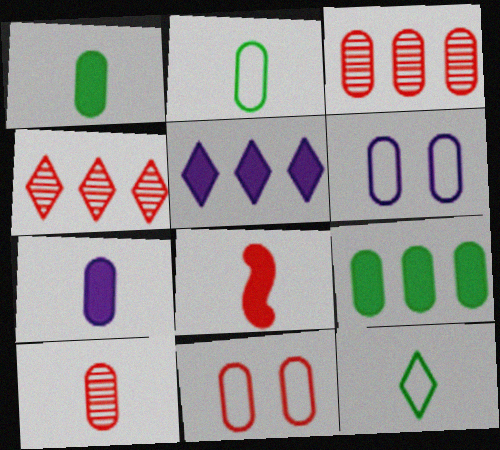[[1, 3, 6], 
[2, 7, 10], 
[4, 8, 11], 
[6, 9, 10]]